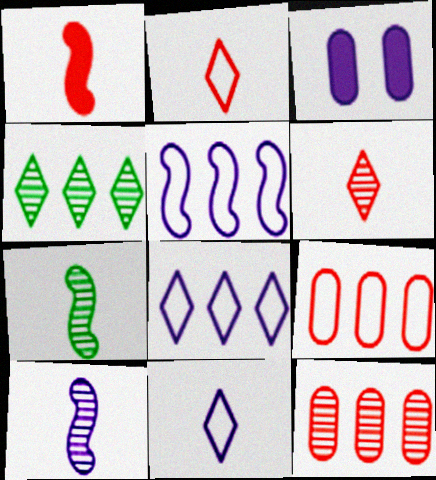[[3, 8, 10]]